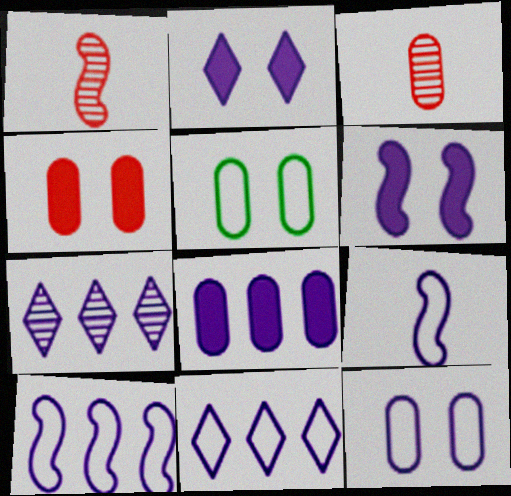[[3, 5, 8], 
[7, 8, 10], 
[9, 11, 12]]